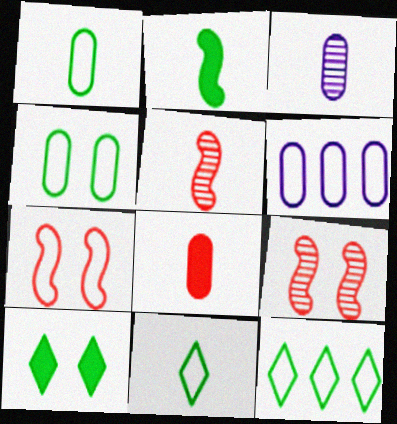[[1, 3, 8], 
[5, 6, 10], 
[6, 7, 11]]